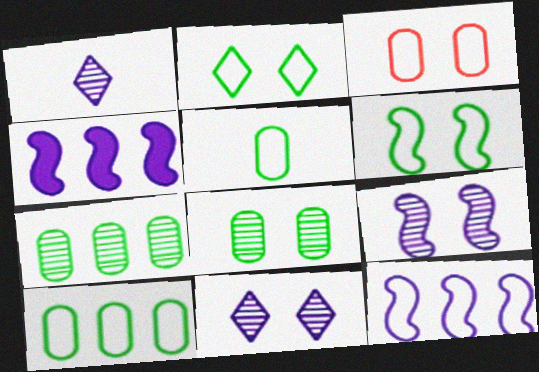[]